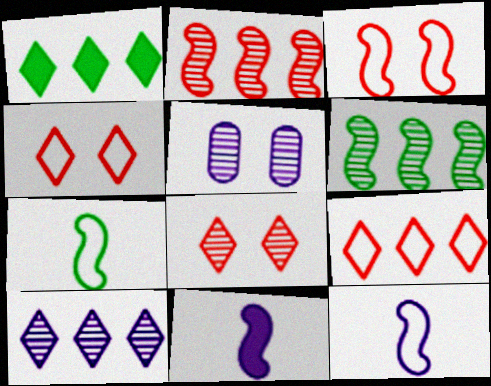[[1, 9, 10], 
[3, 6, 11]]